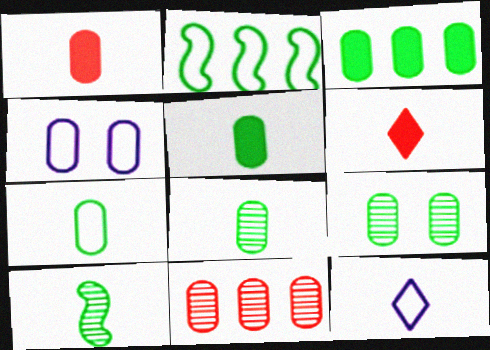[[1, 10, 12], 
[3, 7, 9], 
[4, 5, 11], 
[5, 7, 8]]